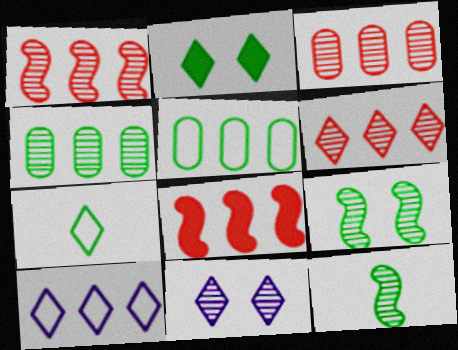[[1, 3, 6], 
[2, 5, 12], 
[3, 11, 12], 
[4, 8, 10]]